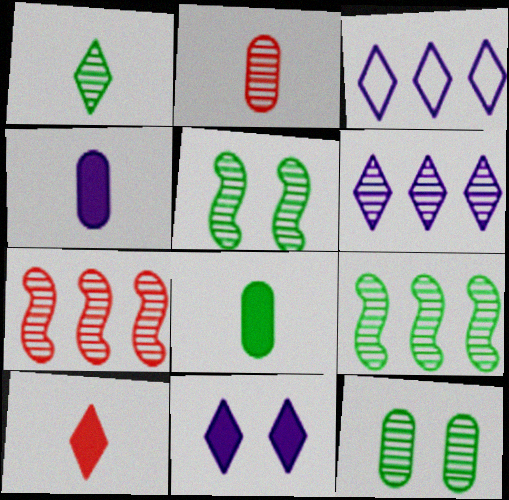[[1, 9, 12], 
[2, 5, 6]]